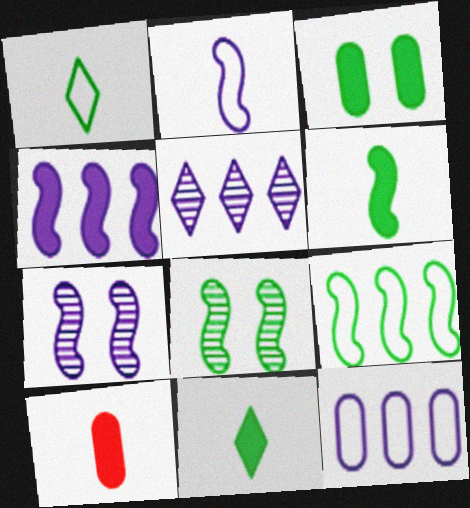[[2, 4, 7], 
[4, 5, 12], 
[6, 8, 9]]